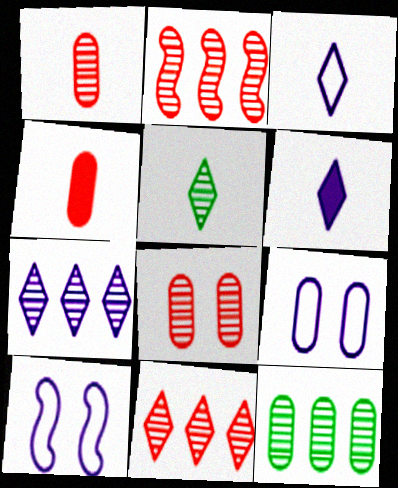[[2, 7, 12], 
[4, 9, 12]]